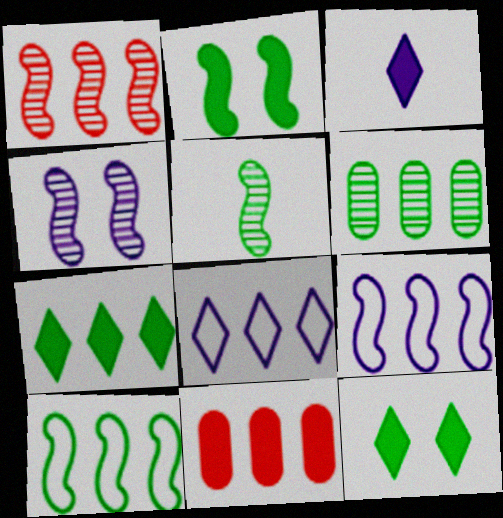[[1, 4, 5], 
[2, 3, 11], 
[2, 5, 10], 
[6, 7, 10]]